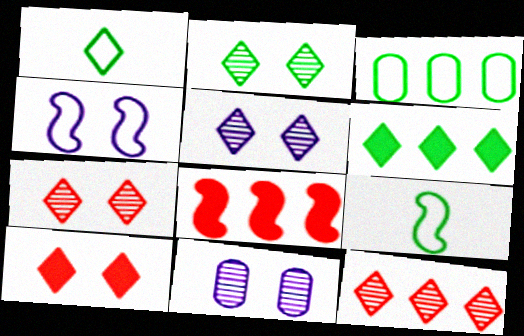[[1, 2, 6], 
[1, 8, 11], 
[2, 5, 7]]